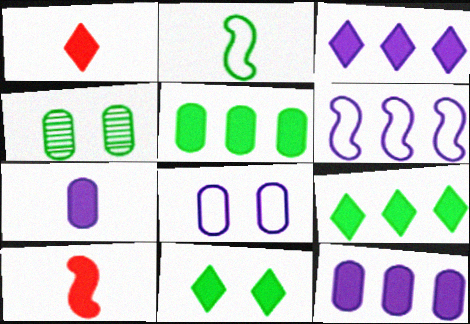[[1, 3, 11], 
[1, 4, 6], 
[2, 4, 9], 
[10, 11, 12]]